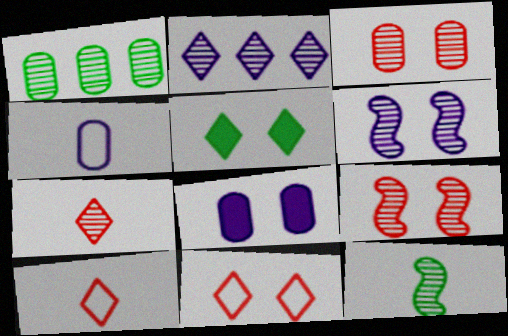[[1, 6, 7], 
[2, 3, 12], 
[2, 5, 10]]